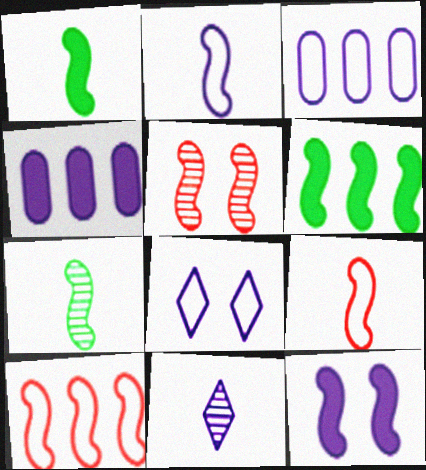[[2, 3, 8], 
[2, 5, 6], 
[3, 11, 12], 
[7, 10, 12]]